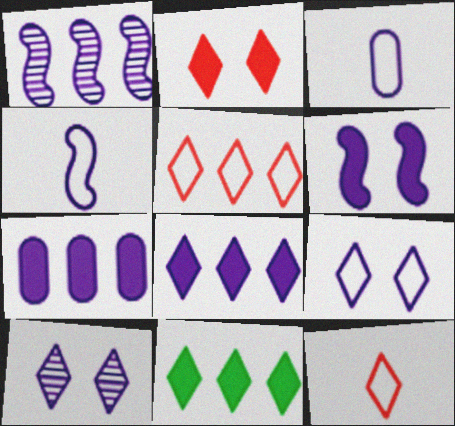[[1, 4, 6], 
[4, 7, 10], 
[10, 11, 12]]